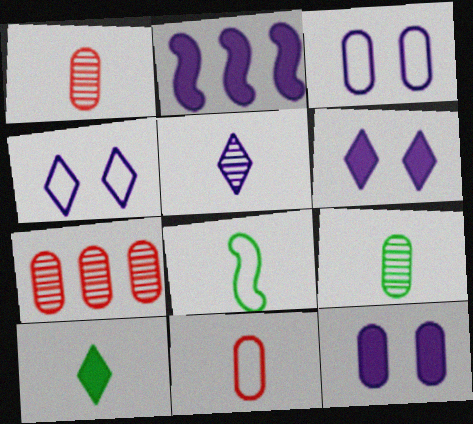[[2, 3, 5], 
[6, 7, 8], 
[8, 9, 10]]